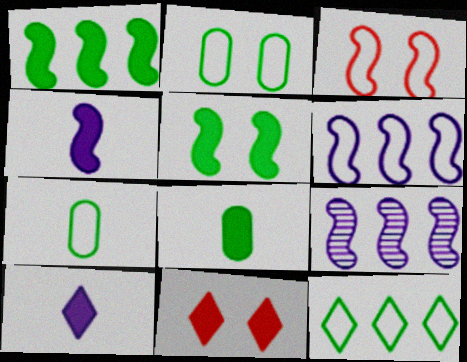[[7, 9, 11]]